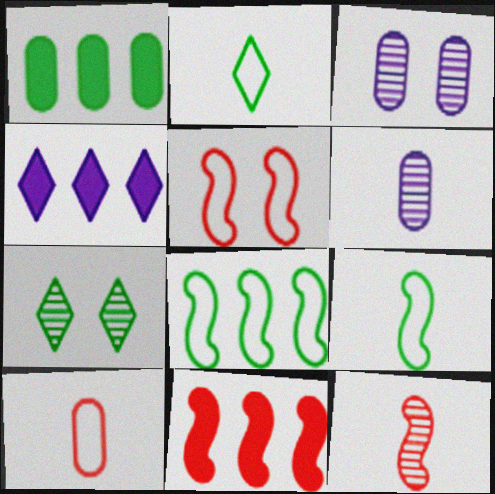[[1, 3, 10], 
[1, 4, 11], 
[1, 7, 9], 
[2, 3, 11], 
[5, 11, 12]]